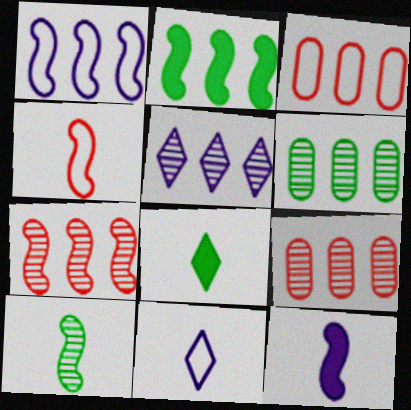[[1, 2, 7], 
[2, 3, 5], 
[4, 10, 12], 
[5, 6, 7]]